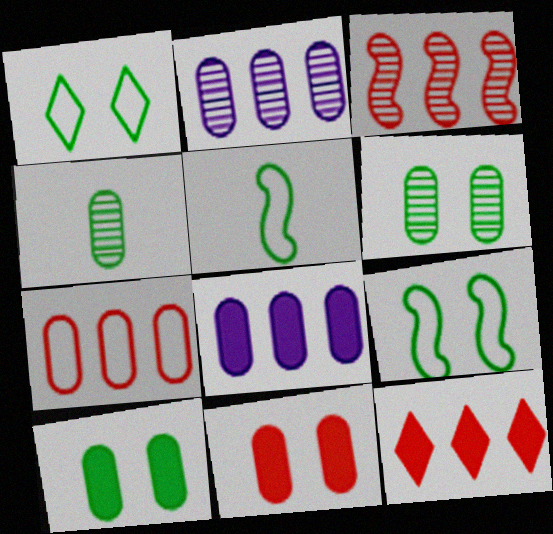[[3, 7, 12]]